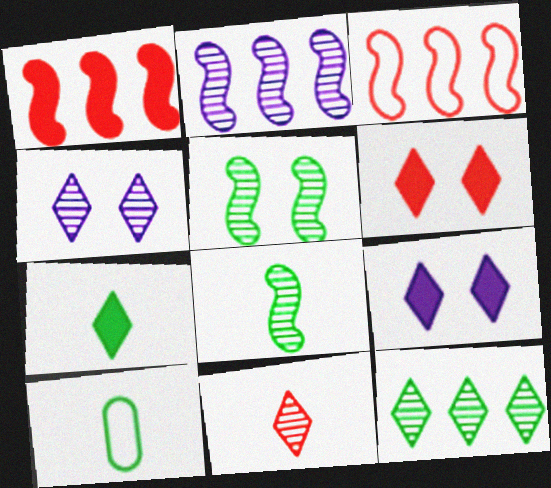[[1, 4, 10], 
[2, 6, 10], 
[4, 11, 12], 
[7, 8, 10]]